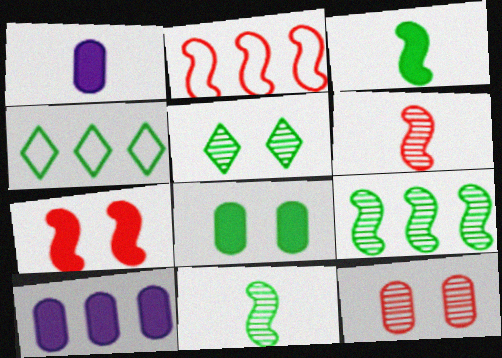[[1, 2, 5], 
[2, 6, 7], 
[4, 8, 11]]